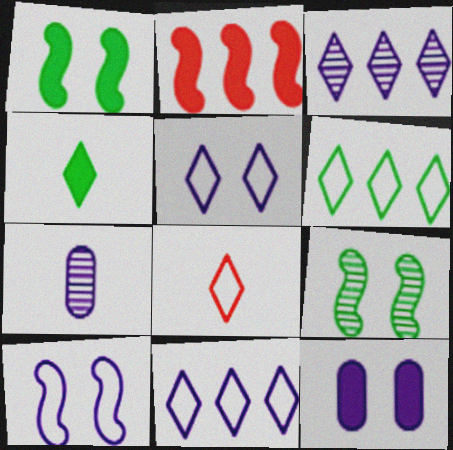[[2, 4, 12], 
[5, 6, 8]]